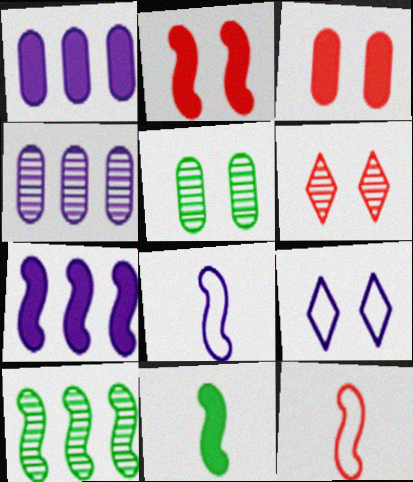[[2, 5, 9], 
[2, 7, 11], 
[2, 8, 10]]